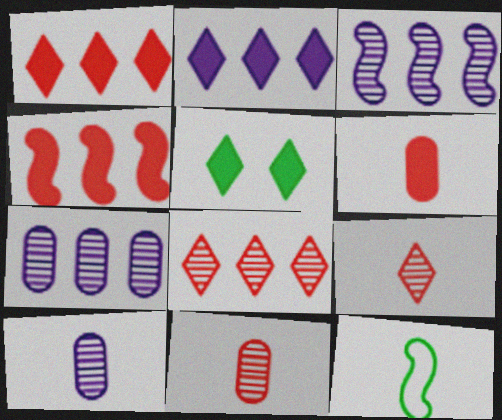[]